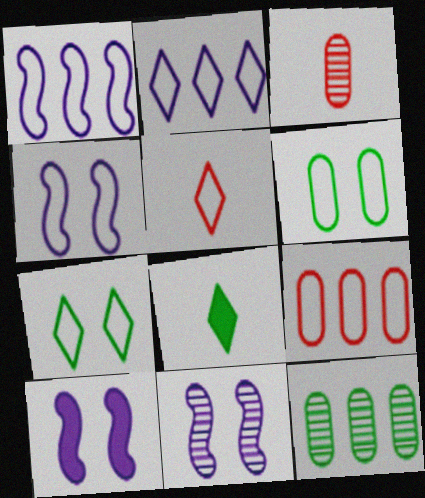[[1, 5, 6], 
[2, 5, 7], 
[4, 10, 11], 
[5, 10, 12], 
[8, 9, 11]]